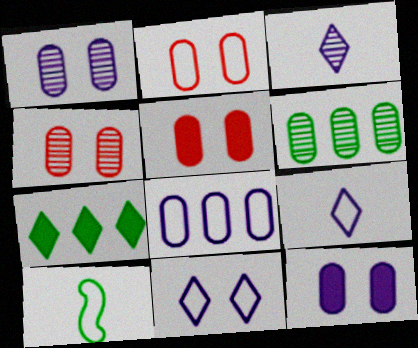[[2, 4, 5]]